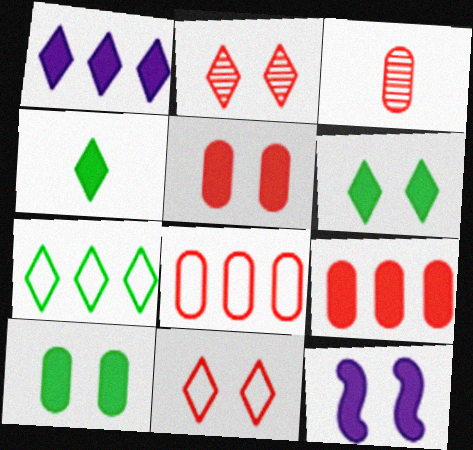[[3, 5, 8], 
[3, 7, 12], 
[4, 9, 12], 
[5, 6, 12]]